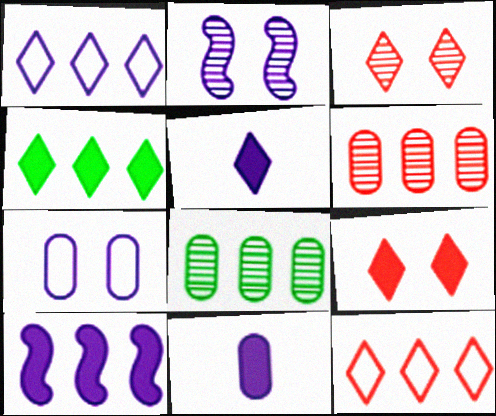[[1, 2, 11], 
[4, 5, 9], 
[8, 10, 12]]